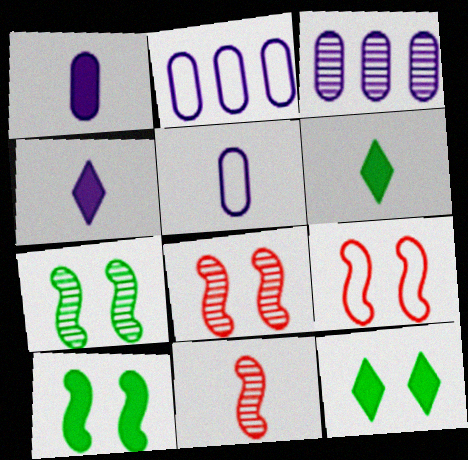[[2, 6, 8], 
[2, 11, 12], 
[3, 6, 9], 
[5, 6, 11]]